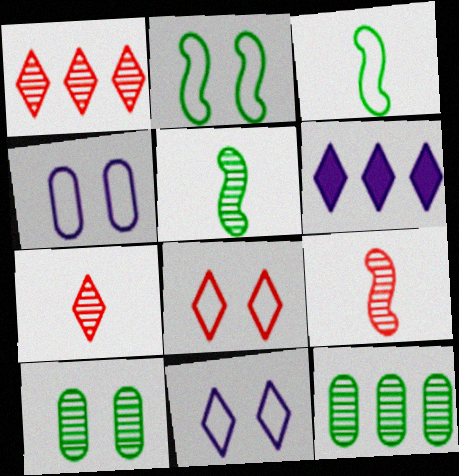[[2, 4, 8]]